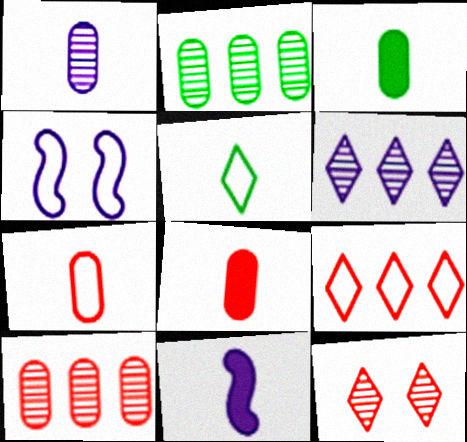[[1, 3, 7]]